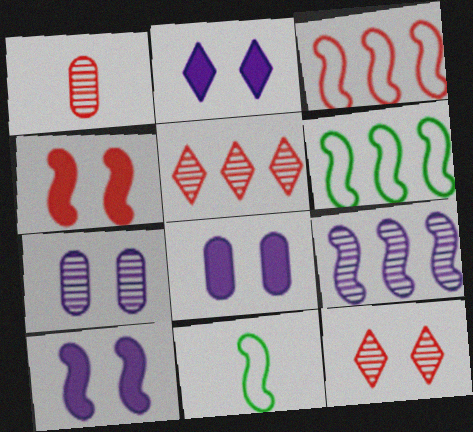[[1, 2, 6], 
[2, 8, 10], 
[4, 9, 11], 
[5, 8, 11]]